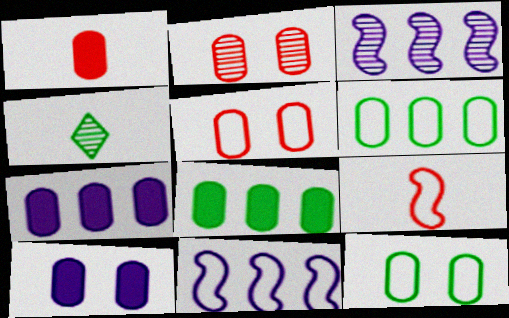[[1, 8, 10], 
[2, 3, 4], 
[2, 10, 12]]